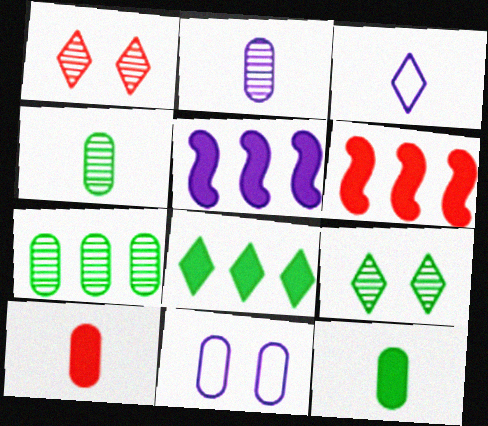[[1, 3, 8], 
[7, 10, 11]]